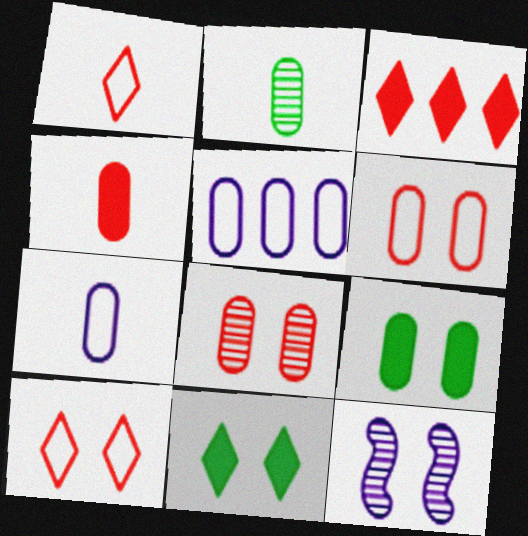[[2, 4, 7], 
[6, 11, 12], 
[9, 10, 12]]